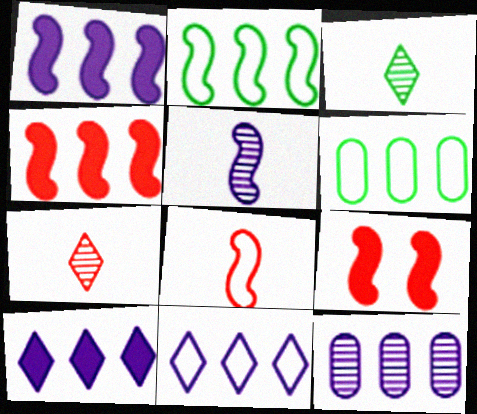[[1, 11, 12], 
[2, 5, 9]]